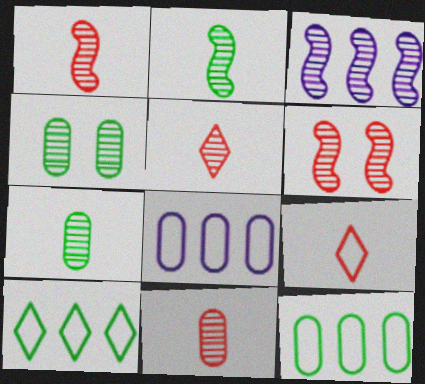[[1, 5, 11], 
[2, 3, 6], 
[3, 4, 5]]